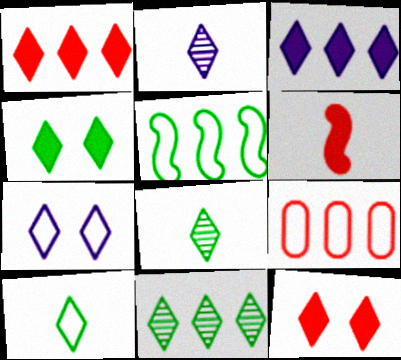[[1, 7, 8], 
[2, 3, 7], 
[4, 10, 11]]